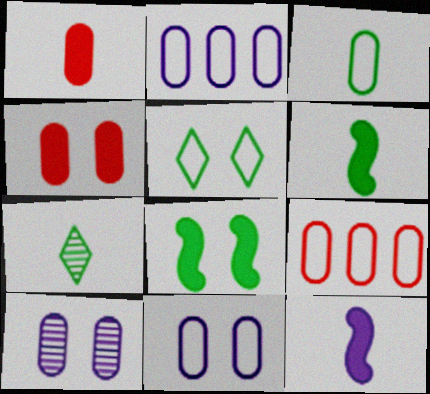[[3, 6, 7], 
[3, 9, 11]]